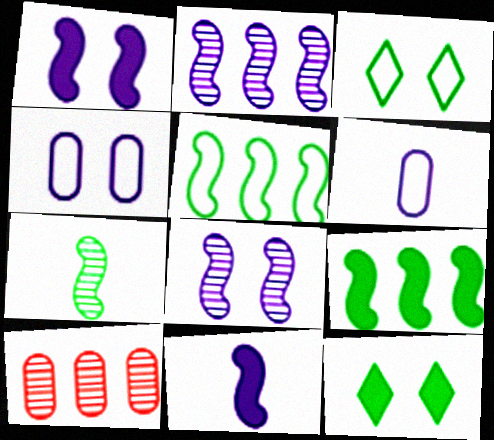[[3, 10, 11]]